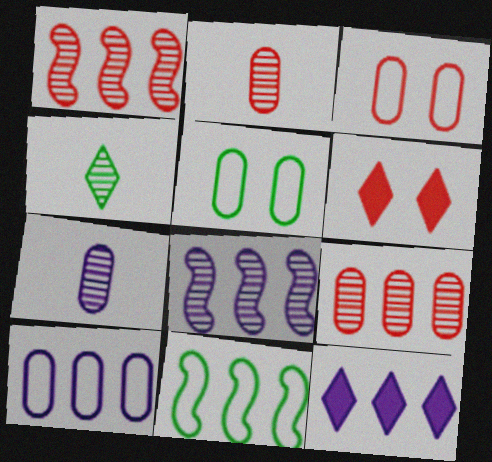[[6, 7, 11], 
[8, 10, 12], 
[9, 11, 12]]